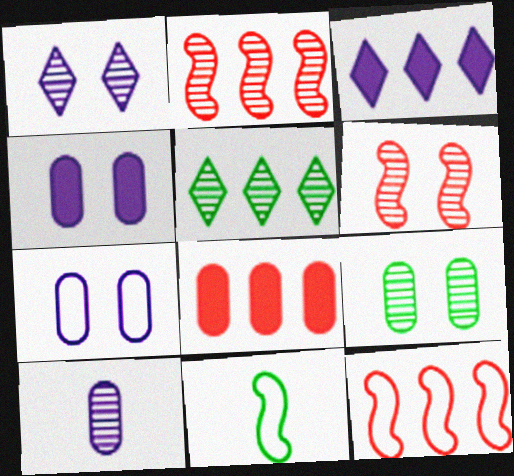[[1, 6, 9], 
[1, 8, 11], 
[5, 6, 10]]